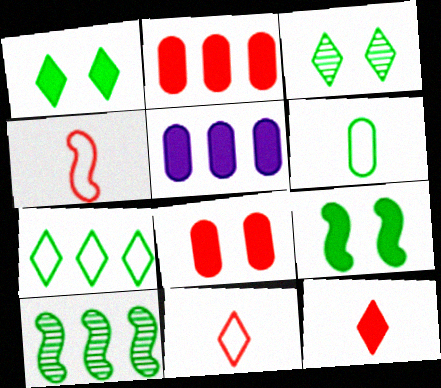[[1, 6, 10], 
[3, 4, 5], 
[5, 9, 12]]